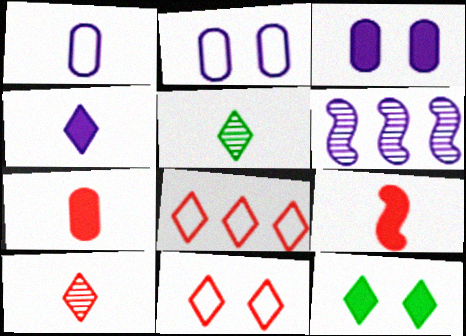[[1, 5, 9], 
[2, 4, 6]]